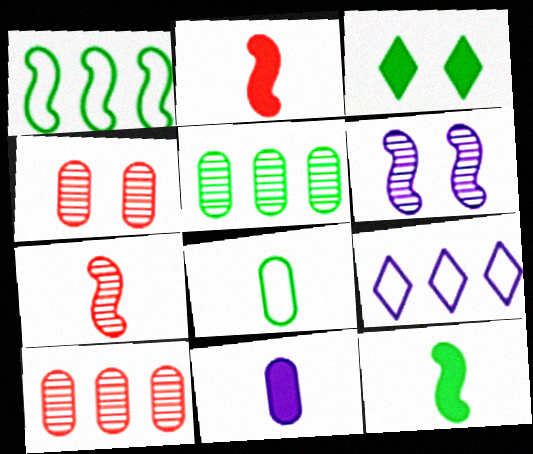[[1, 2, 6], 
[4, 9, 12], 
[6, 9, 11]]